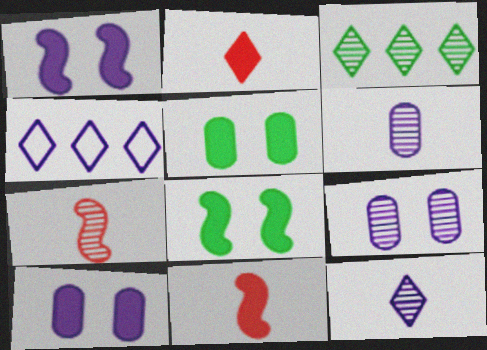[[1, 4, 6], 
[3, 7, 9], 
[4, 5, 7]]